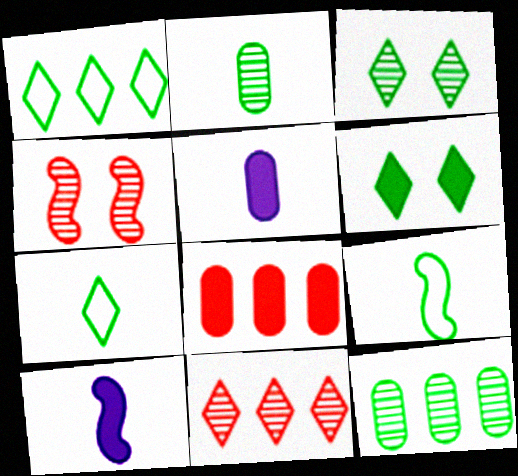[[1, 4, 5], 
[6, 8, 10], 
[6, 9, 12]]